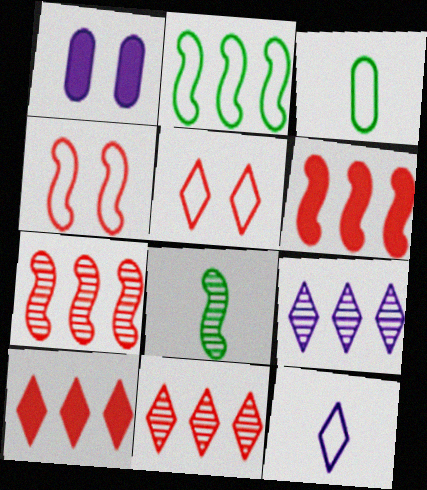[]